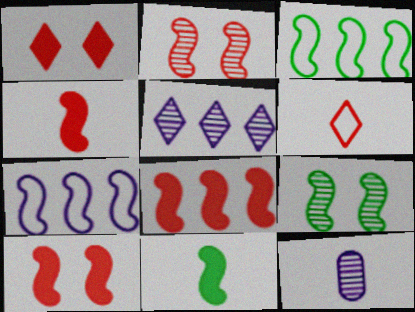[[1, 3, 12], 
[2, 7, 11], 
[3, 9, 11], 
[4, 7, 9], 
[4, 8, 10], 
[6, 11, 12]]